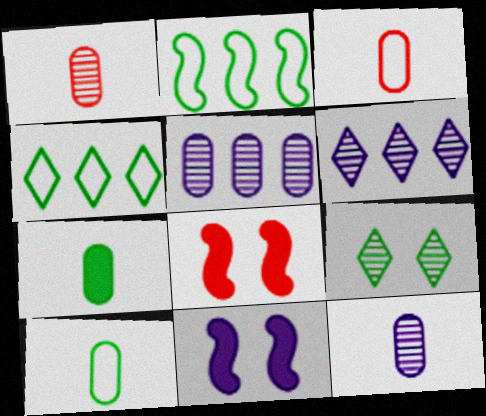[[1, 4, 11], 
[2, 7, 9], 
[3, 7, 12], 
[4, 8, 12], 
[6, 8, 10]]